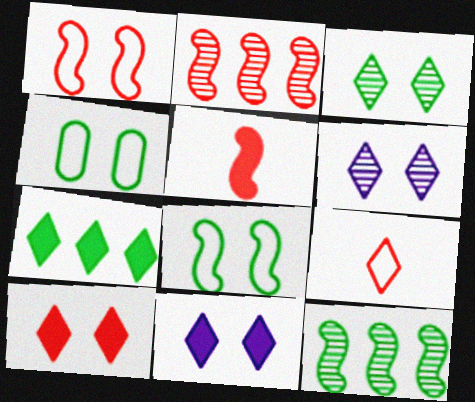[[1, 2, 5], 
[6, 7, 9]]